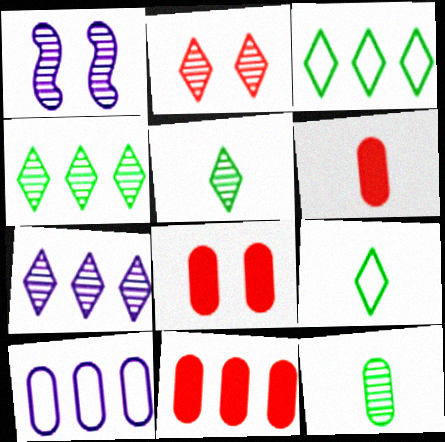[[1, 3, 6], 
[1, 9, 11], 
[2, 5, 7], 
[6, 8, 11], 
[8, 10, 12]]